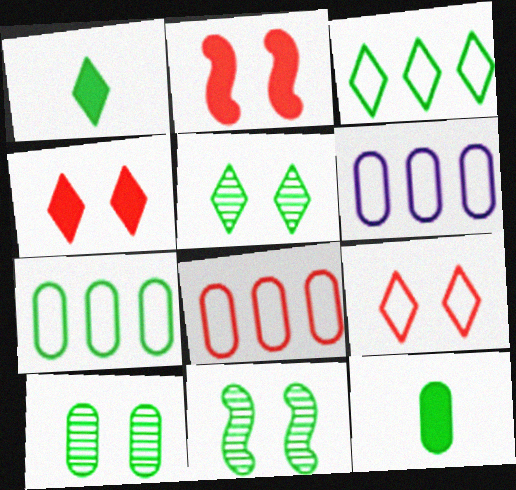[[1, 3, 5], 
[1, 7, 11], 
[3, 11, 12], 
[5, 10, 11], 
[6, 7, 8], 
[7, 10, 12]]